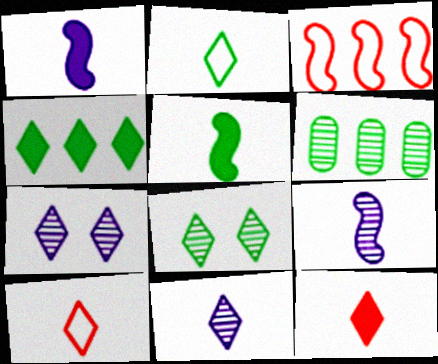[[2, 4, 8], 
[2, 11, 12], 
[4, 7, 10]]